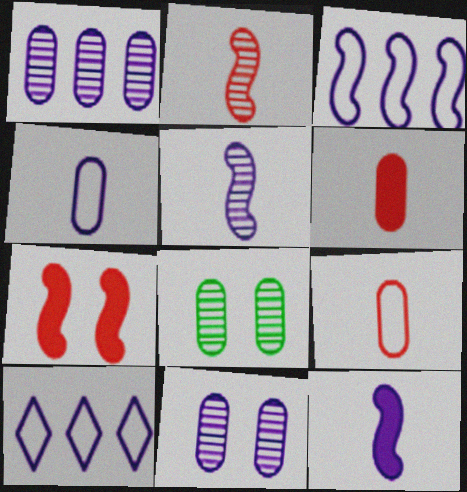[[10, 11, 12]]